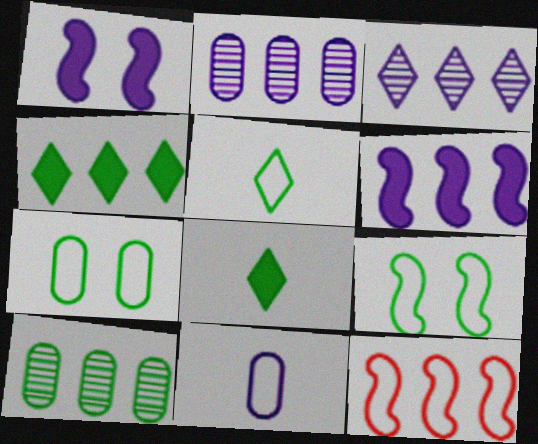[[1, 3, 11], 
[2, 4, 12], 
[8, 9, 10]]